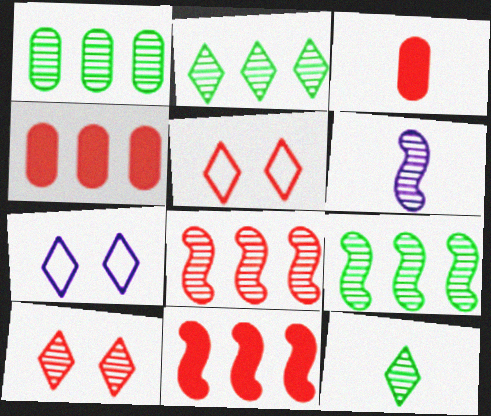[[1, 2, 9], 
[1, 6, 10], 
[3, 5, 8], 
[3, 7, 9]]